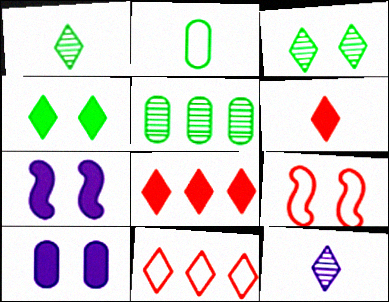[[3, 9, 10], 
[4, 11, 12]]